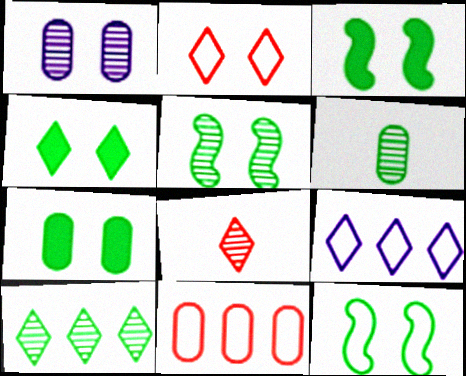[[1, 2, 3], 
[3, 4, 7], 
[3, 5, 12], 
[4, 8, 9], 
[5, 6, 10]]